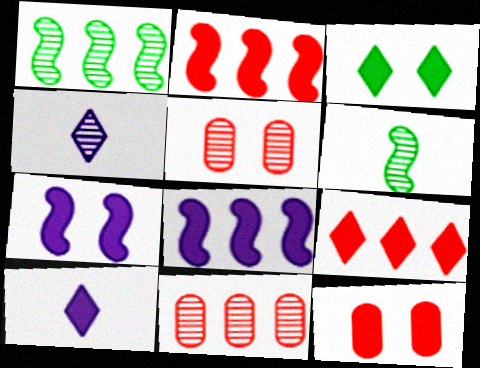[[1, 4, 5], 
[3, 7, 12], 
[3, 9, 10]]